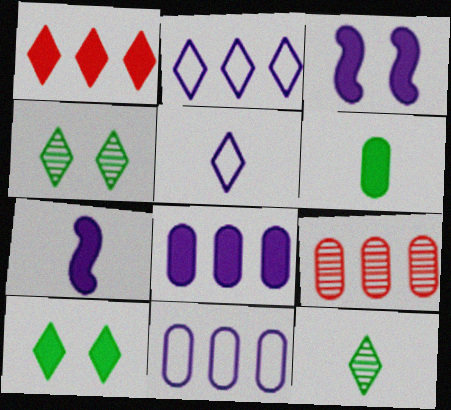[[1, 3, 6], 
[1, 4, 5]]